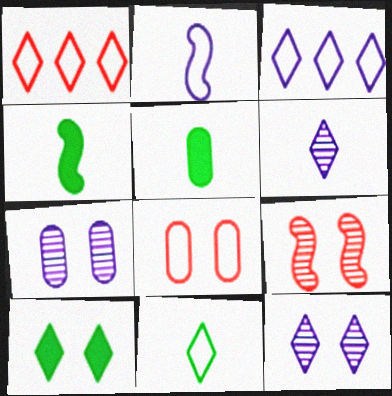[[1, 4, 7], 
[1, 6, 10], 
[3, 5, 9]]